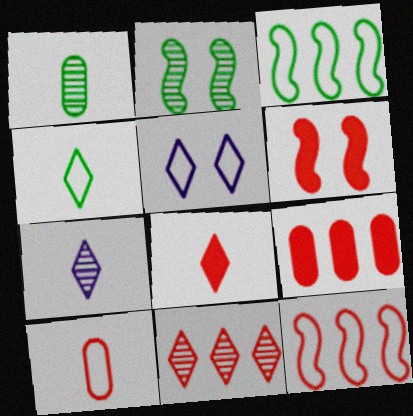[[3, 5, 10], 
[4, 7, 8], 
[6, 8, 9], 
[6, 10, 11], 
[9, 11, 12]]